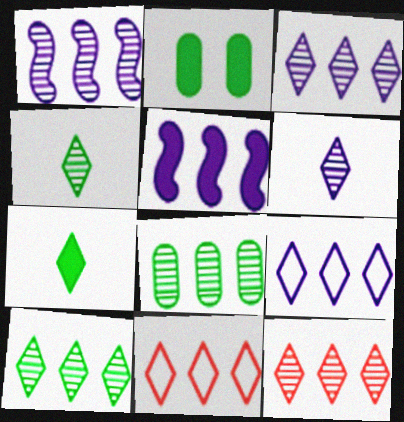[[1, 8, 12], 
[3, 10, 12], 
[5, 8, 11]]